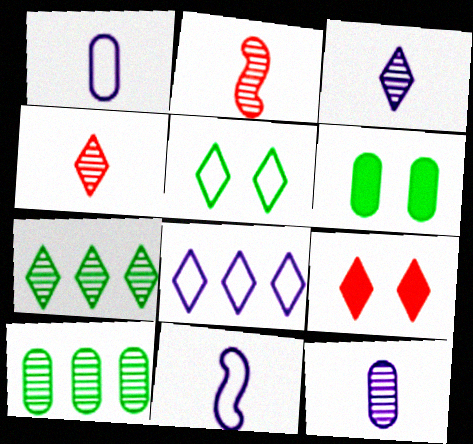[[2, 6, 8], 
[9, 10, 11]]